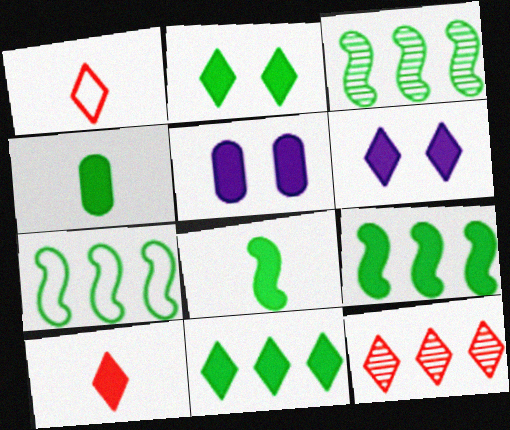[[1, 3, 5], 
[2, 4, 9], 
[3, 7, 9], 
[5, 9, 10], 
[6, 10, 11]]